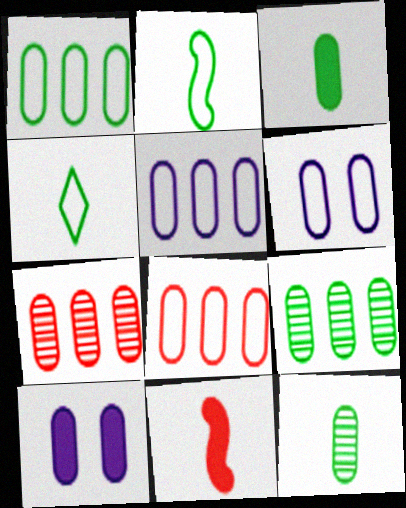[[1, 5, 8], 
[3, 6, 7], 
[8, 10, 12]]